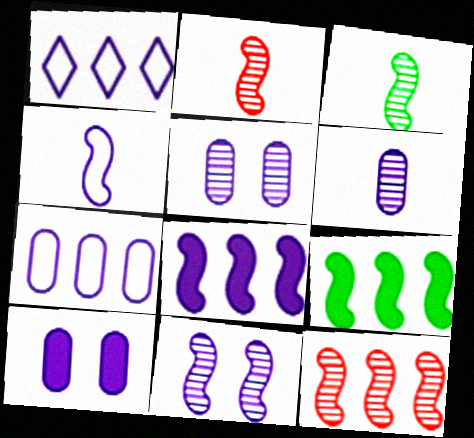[[3, 11, 12], 
[4, 8, 11], 
[6, 7, 10]]